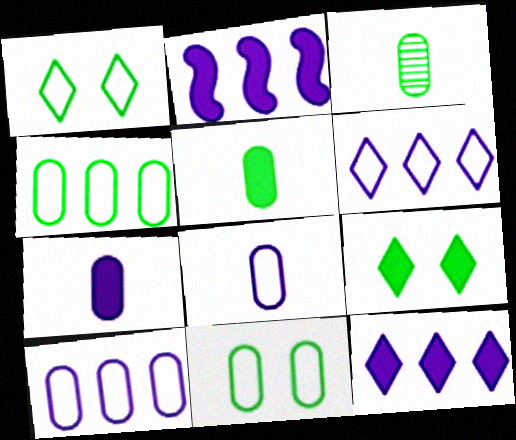[]